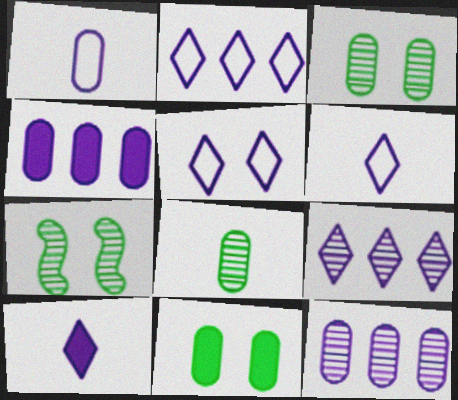[[2, 5, 6], 
[5, 9, 10]]